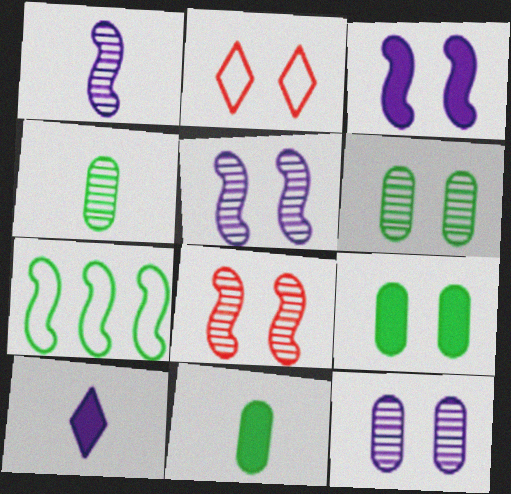[[2, 3, 6], 
[2, 5, 9]]